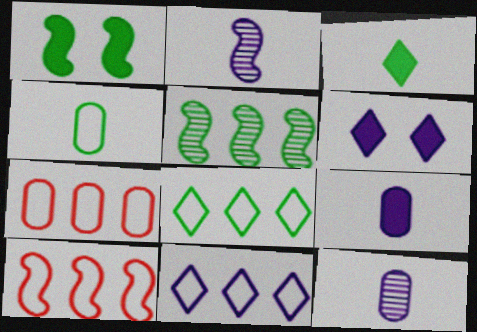[[1, 2, 10]]